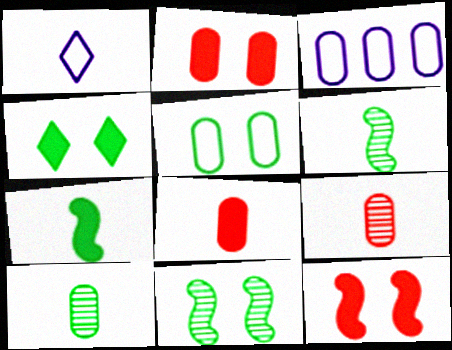[[1, 6, 8], 
[1, 7, 9], 
[2, 3, 10], 
[4, 5, 11]]